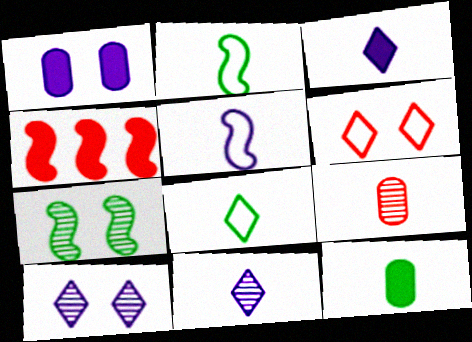[[1, 6, 7], 
[2, 3, 9], 
[4, 5, 7], 
[4, 6, 9]]